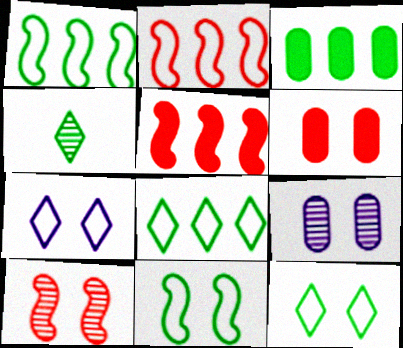[[3, 4, 11]]